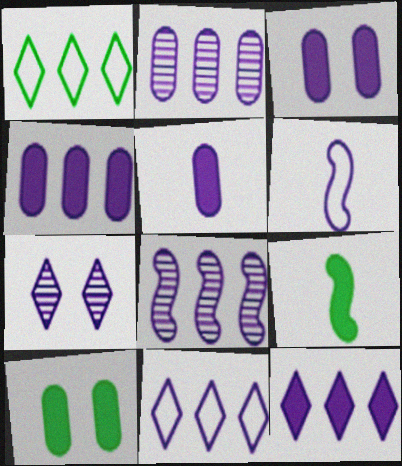[[3, 4, 5], 
[4, 6, 7], 
[4, 8, 11]]